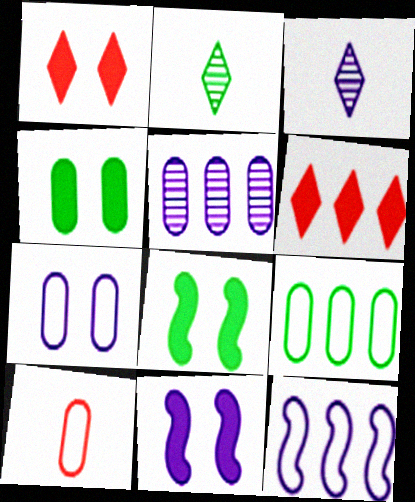[[1, 4, 11], 
[2, 8, 9], 
[4, 5, 10], 
[7, 9, 10]]